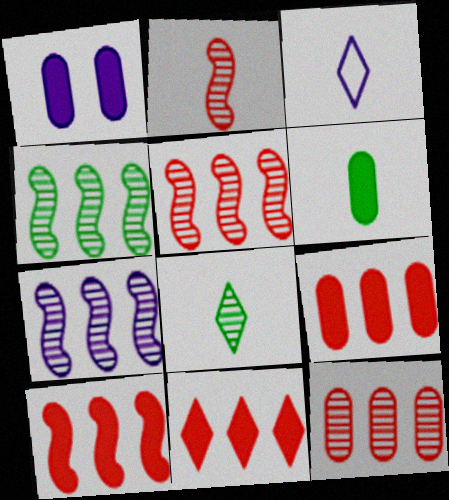[[1, 3, 7], 
[1, 6, 9], 
[2, 3, 6], 
[4, 5, 7], 
[9, 10, 11]]